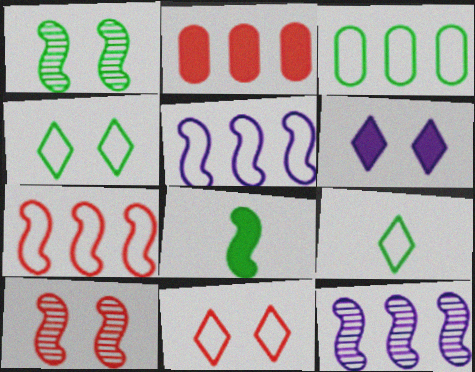[[2, 6, 8], 
[5, 8, 10]]